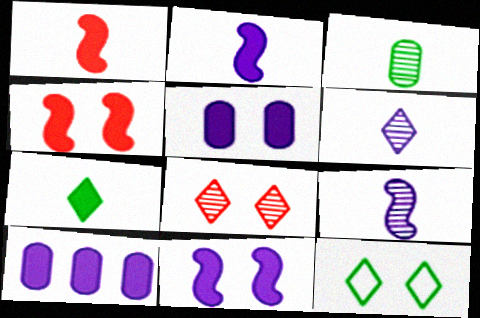[[4, 7, 10]]